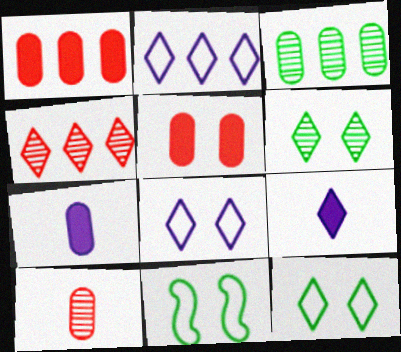[[4, 7, 11], 
[4, 9, 12]]